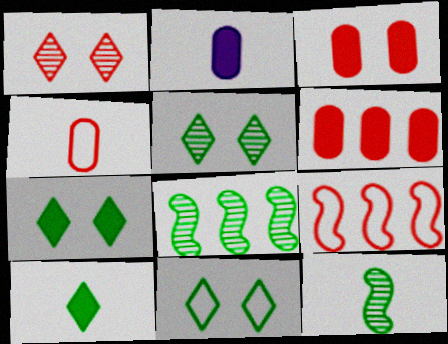[[2, 5, 9], 
[5, 7, 11]]